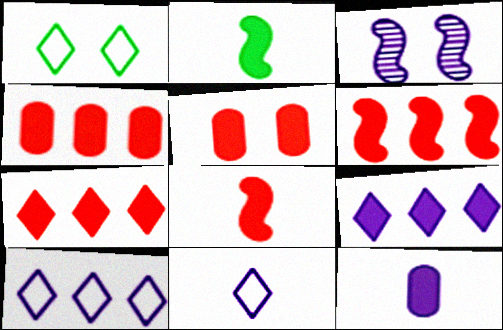[[1, 3, 5], 
[2, 5, 9], 
[3, 10, 12], 
[4, 6, 7], 
[5, 7, 8]]